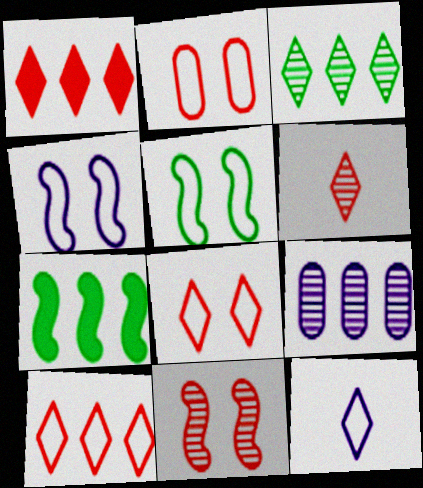[[1, 6, 8], 
[7, 9, 10]]